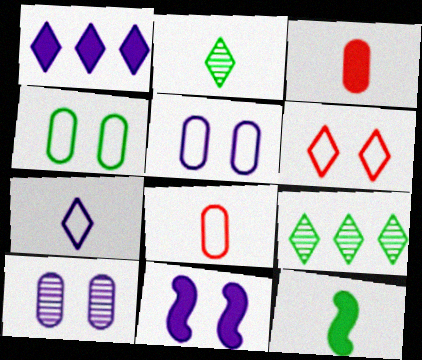[[1, 2, 6], 
[4, 9, 12], 
[8, 9, 11]]